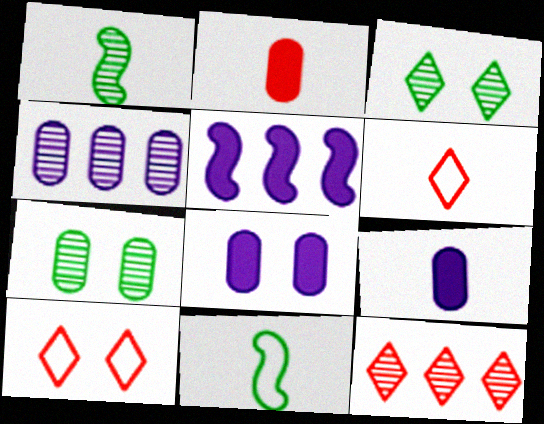[[1, 6, 9], 
[5, 6, 7], 
[8, 11, 12]]